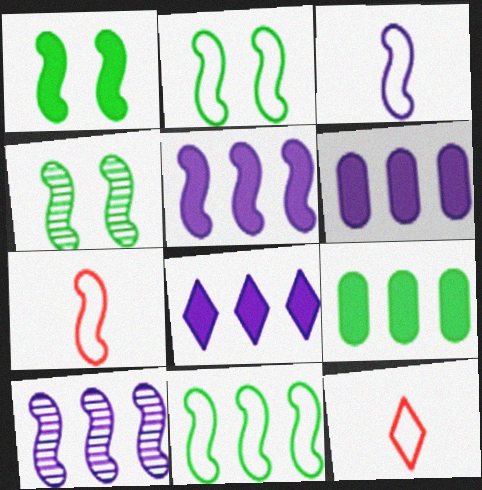[[1, 2, 4], 
[1, 7, 10], 
[4, 5, 7], 
[4, 6, 12], 
[5, 6, 8]]